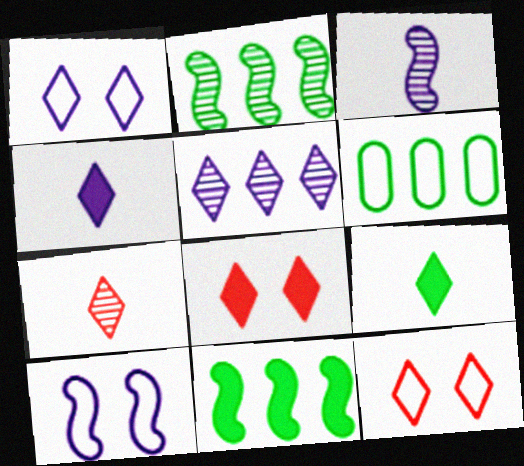[[1, 4, 5], 
[3, 6, 8], 
[5, 9, 12]]